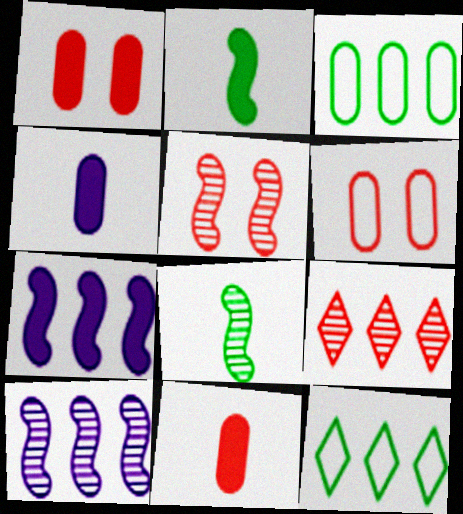[[3, 7, 9], 
[4, 5, 12], 
[5, 8, 10]]